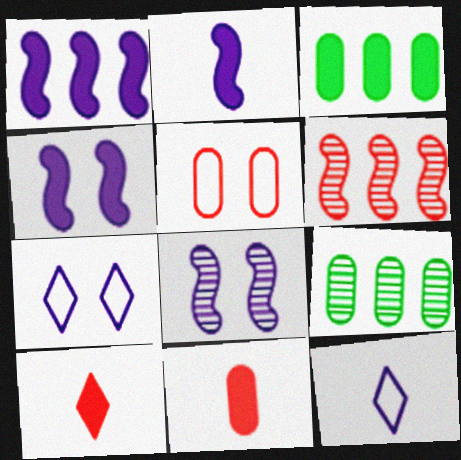[[1, 2, 4], 
[3, 4, 10], 
[5, 6, 10]]